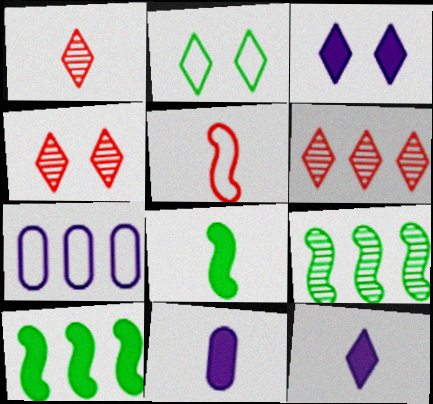[[1, 4, 6], 
[2, 3, 4], 
[2, 5, 7], 
[2, 6, 12], 
[4, 7, 8], 
[6, 7, 10]]